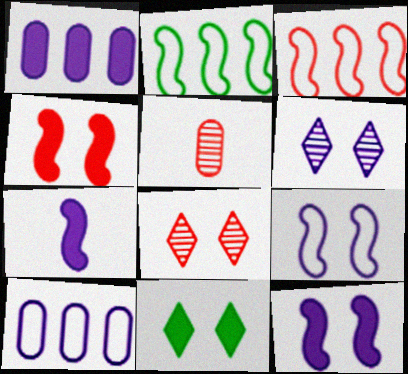[[6, 7, 10]]